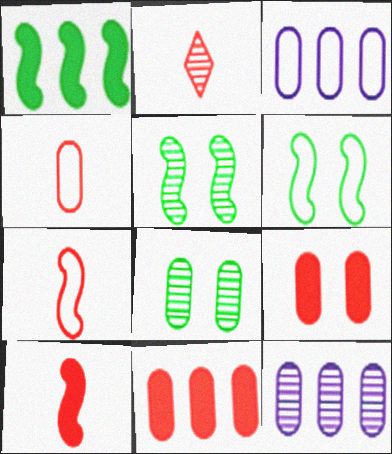[[2, 4, 10], 
[2, 5, 12]]